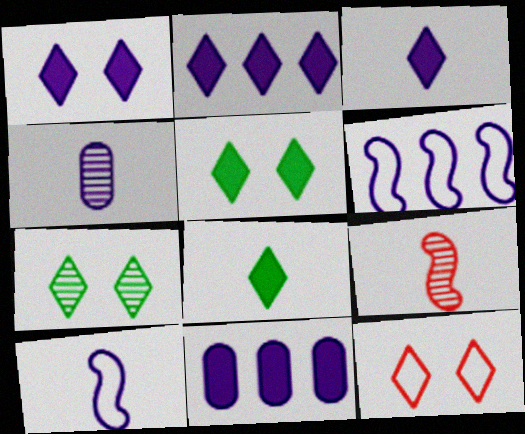[[1, 2, 3], 
[1, 4, 6], 
[1, 7, 12], 
[3, 4, 10]]